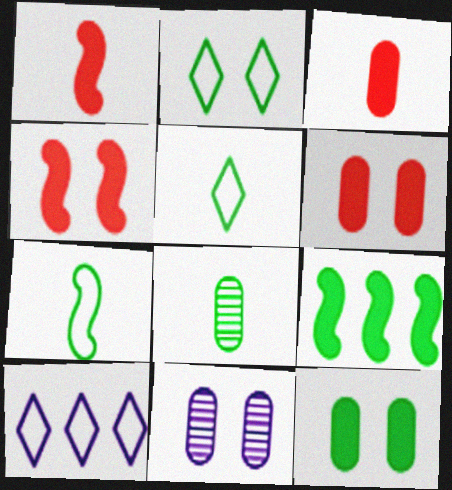[[2, 4, 11], 
[2, 8, 9], 
[4, 8, 10]]